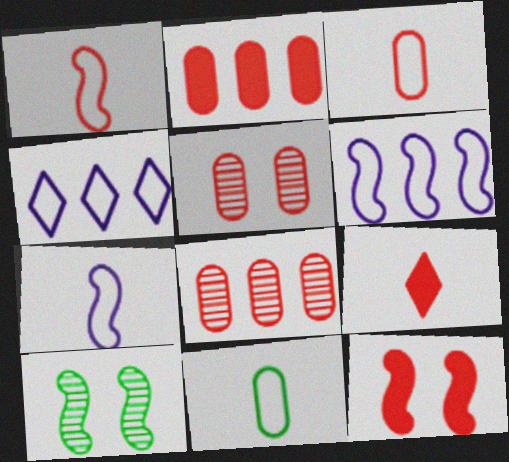[[2, 3, 5], 
[2, 9, 12]]